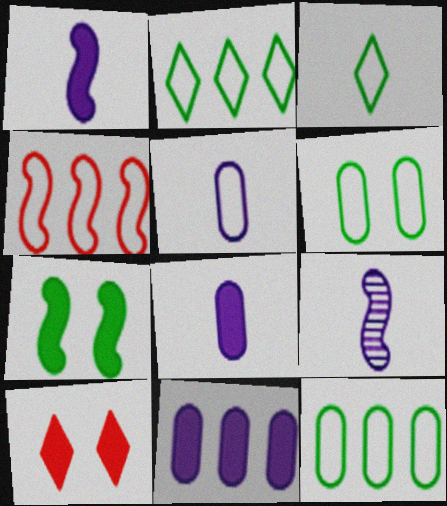[[4, 7, 9], 
[9, 10, 12]]